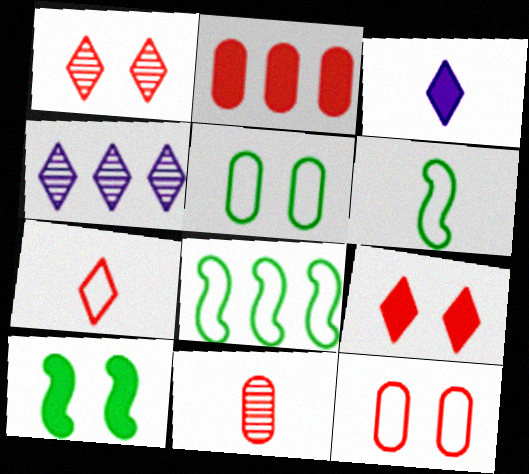[[2, 3, 10], 
[2, 4, 8], 
[2, 11, 12], 
[3, 6, 11]]